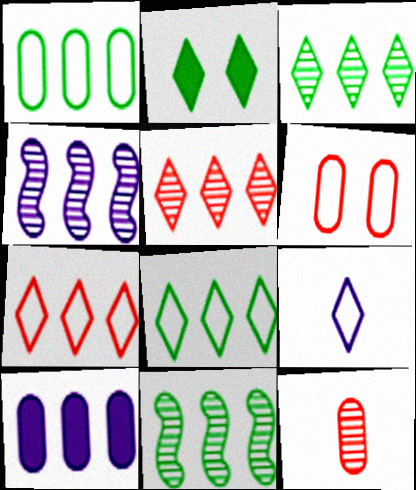[[2, 5, 9], 
[7, 10, 11]]